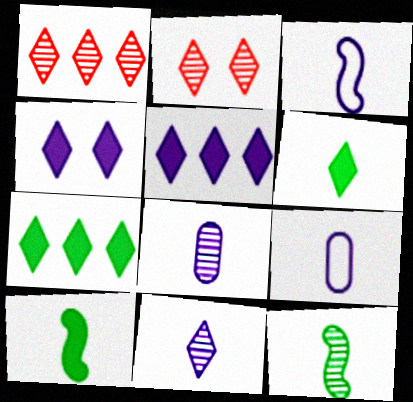[]